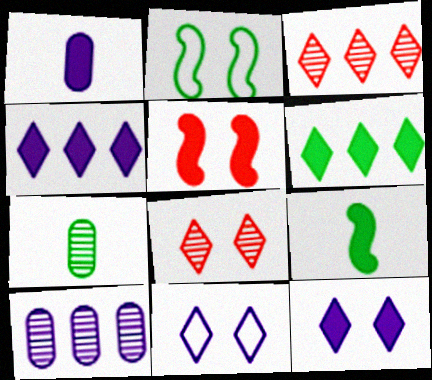[[1, 2, 3], 
[1, 5, 6], 
[2, 6, 7]]